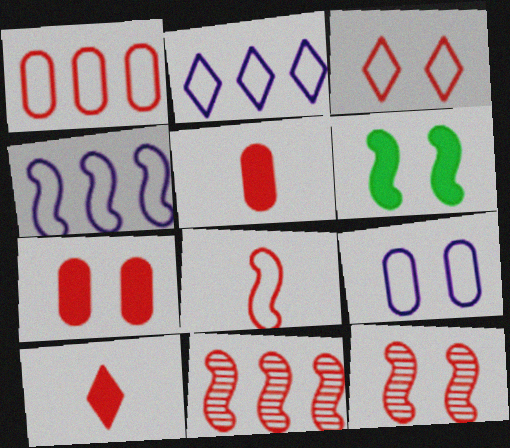[[1, 3, 8], 
[1, 10, 12], 
[3, 5, 11], 
[3, 7, 12]]